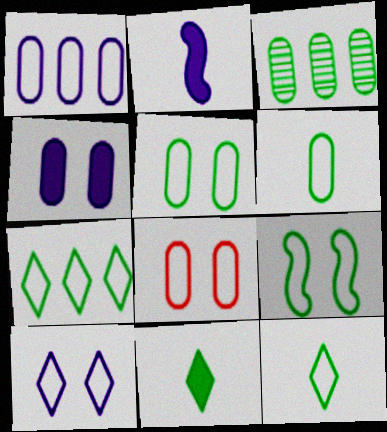[[1, 6, 8], 
[3, 9, 11], 
[6, 7, 9], 
[8, 9, 10]]